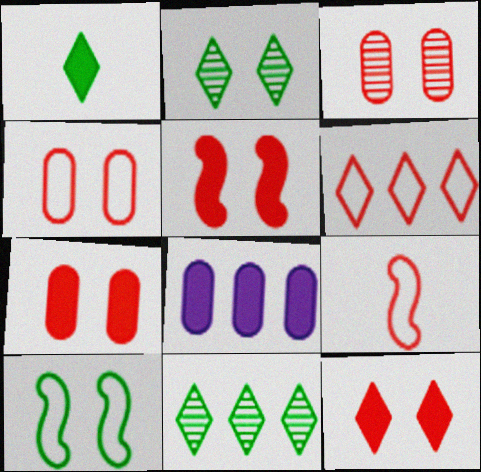[[1, 5, 8], 
[2, 8, 9], 
[3, 4, 7], 
[4, 6, 9], 
[5, 7, 12]]